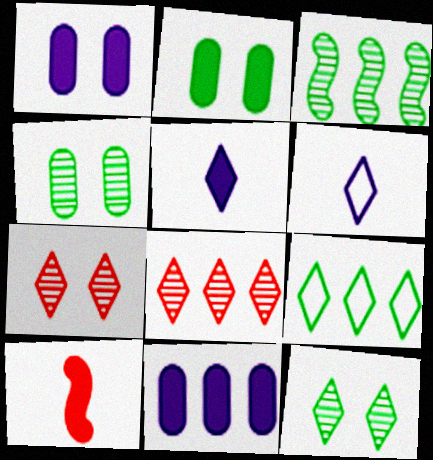[[5, 7, 9]]